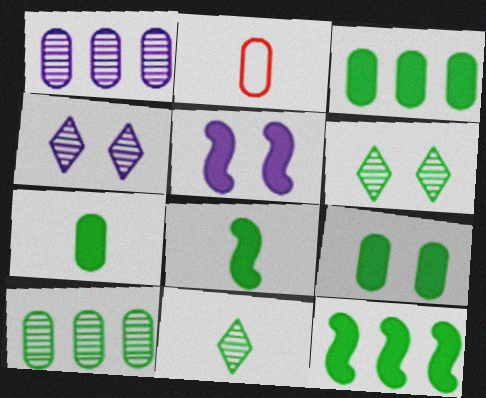[[1, 2, 9], 
[2, 4, 12], 
[3, 7, 9]]